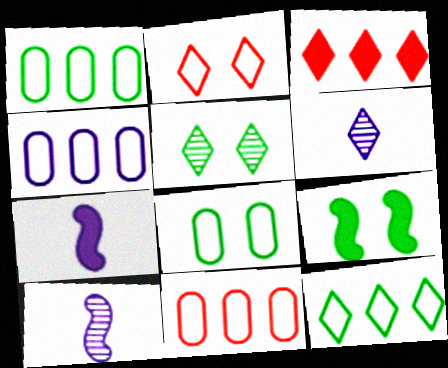[[1, 4, 11], 
[3, 8, 10], 
[5, 7, 11], 
[5, 8, 9], 
[6, 9, 11]]